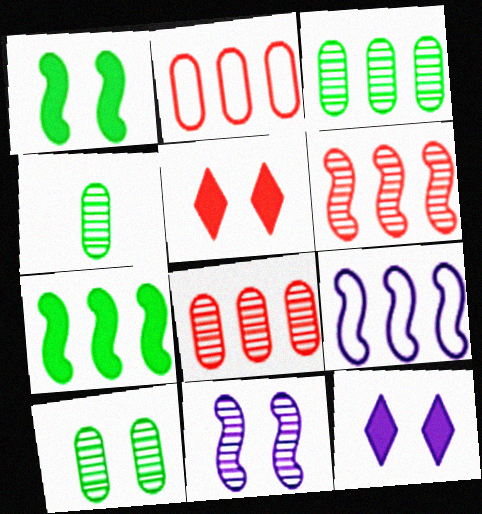[[3, 4, 10], 
[4, 5, 9], 
[6, 7, 9]]